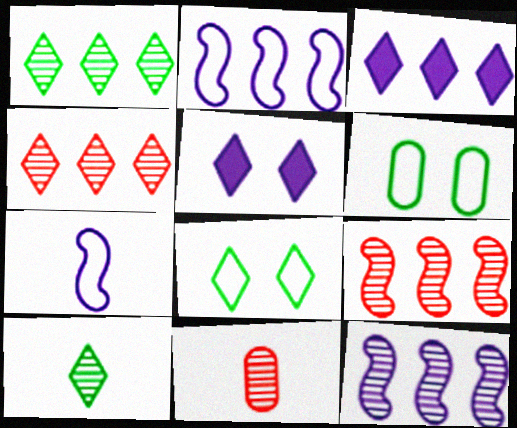[]